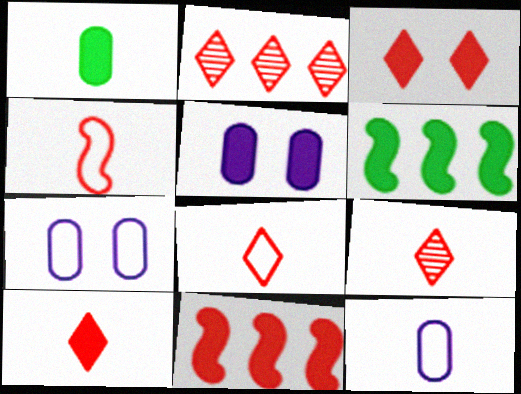[[2, 3, 8], 
[5, 6, 10], 
[6, 7, 9], 
[8, 9, 10]]